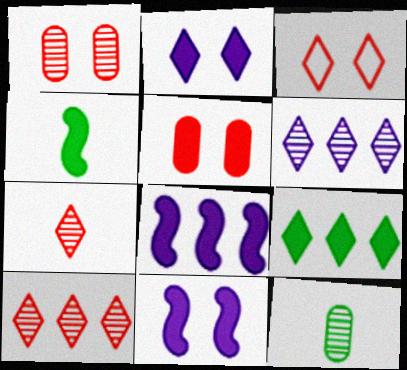[[3, 8, 12]]